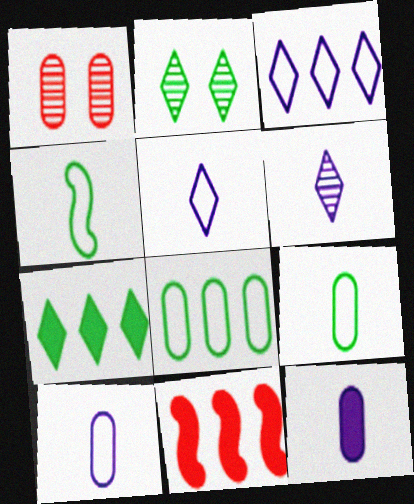[[1, 8, 12], 
[2, 10, 11]]